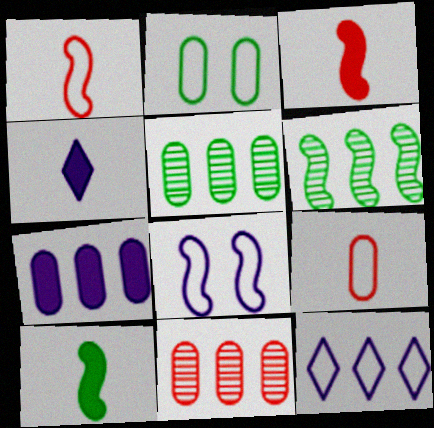[[1, 2, 12], 
[3, 6, 8]]